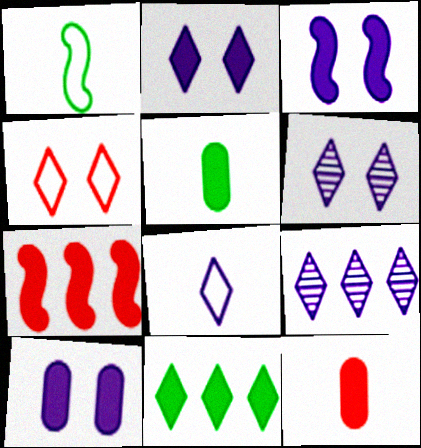[[2, 3, 10], 
[2, 5, 7], 
[2, 8, 9], 
[3, 11, 12]]